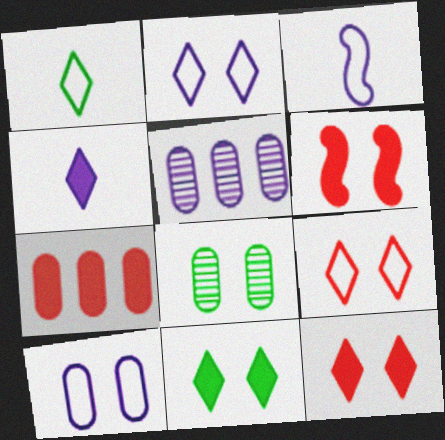[[1, 5, 6], 
[2, 6, 8]]